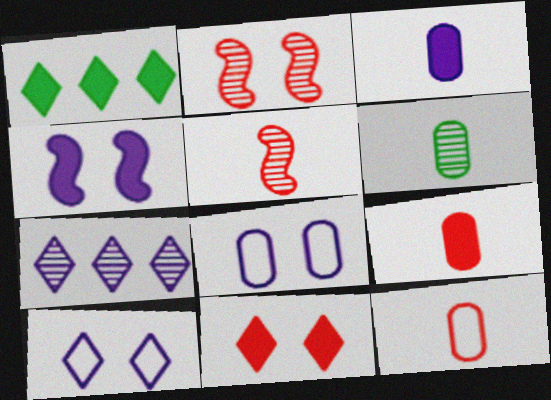[[1, 4, 9], 
[1, 5, 8], 
[2, 6, 7], 
[3, 6, 12]]